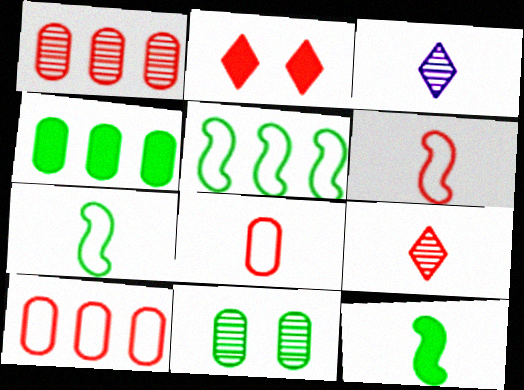[[1, 2, 6], 
[3, 8, 12]]